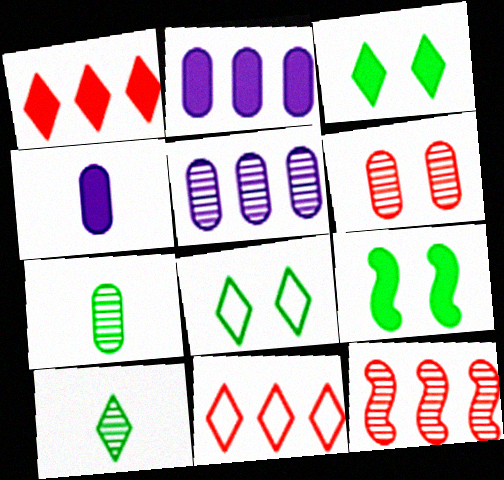[[1, 4, 9], 
[4, 8, 12], 
[5, 6, 7]]